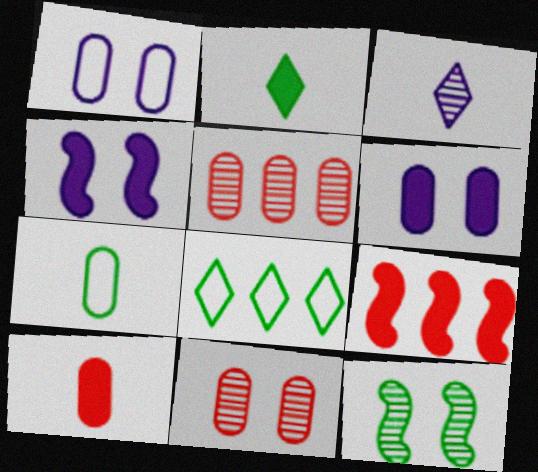[[2, 6, 9], 
[3, 5, 12], 
[5, 6, 7]]